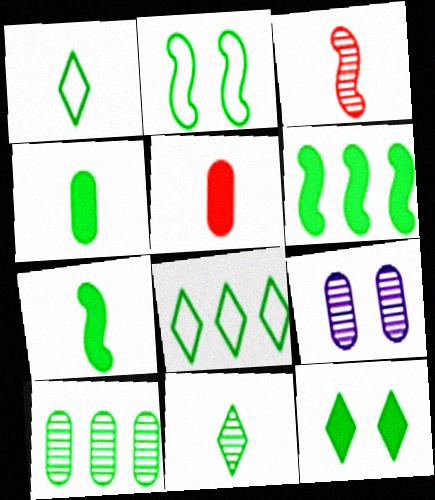[[4, 6, 12], 
[6, 8, 10], 
[8, 11, 12]]